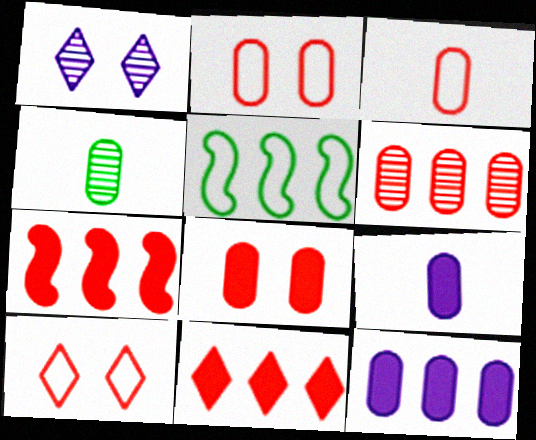[[2, 4, 12], 
[3, 4, 9], 
[3, 6, 8]]